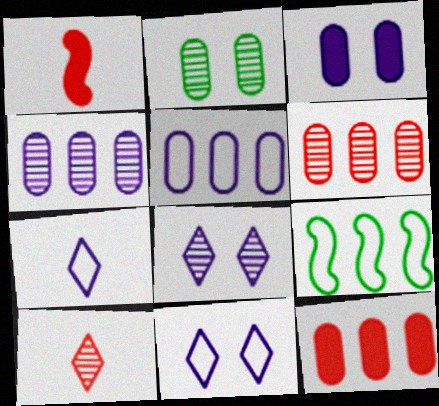[[3, 9, 10]]